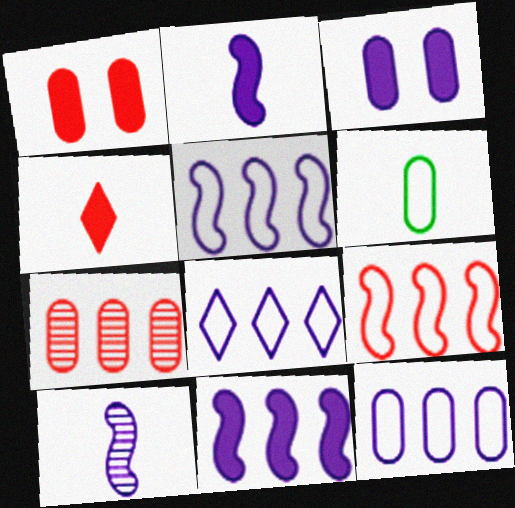[[3, 6, 7], 
[3, 8, 10], 
[4, 6, 10], 
[5, 8, 12]]